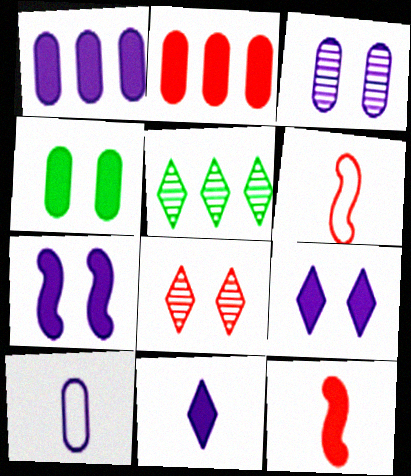[[1, 3, 10], 
[1, 7, 11], 
[2, 6, 8]]